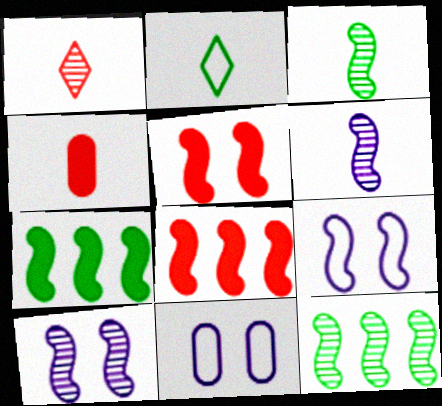[[1, 7, 11], 
[2, 4, 6], 
[3, 8, 9]]